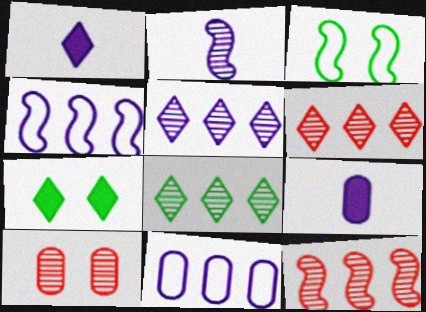[[2, 8, 10], 
[3, 6, 9], 
[5, 6, 8]]